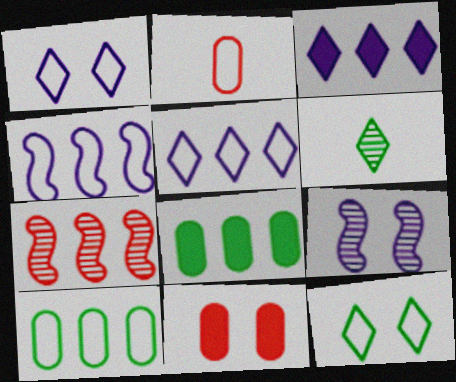[[2, 4, 12], 
[3, 7, 10], 
[4, 6, 11], 
[5, 7, 8], 
[9, 11, 12]]